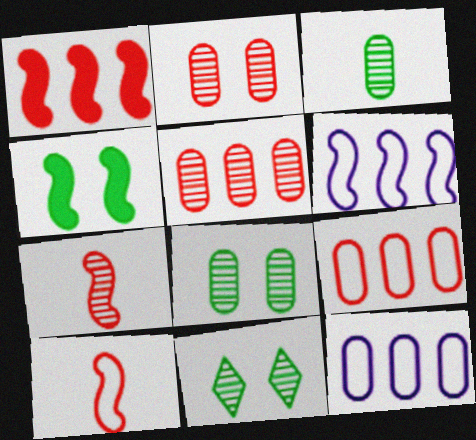[[4, 6, 7]]